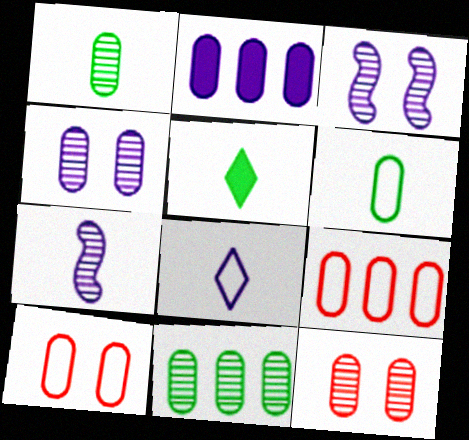[[1, 2, 10], 
[2, 3, 8], 
[2, 6, 12], 
[2, 9, 11], 
[3, 5, 9]]